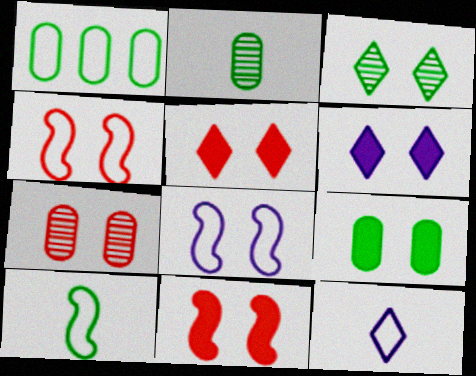[[1, 2, 9], 
[1, 4, 12], 
[4, 5, 7], 
[6, 9, 11]]